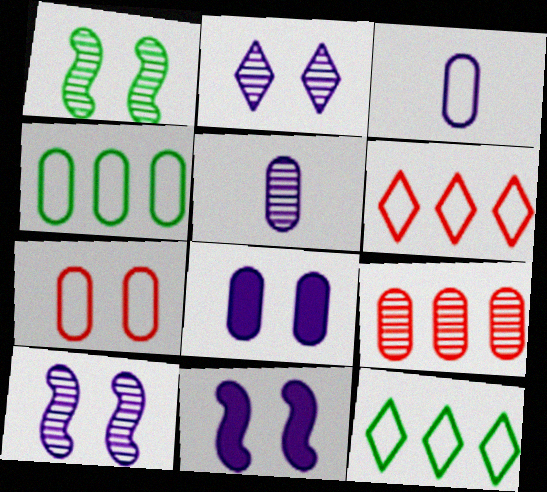[[3, 4, 7]]